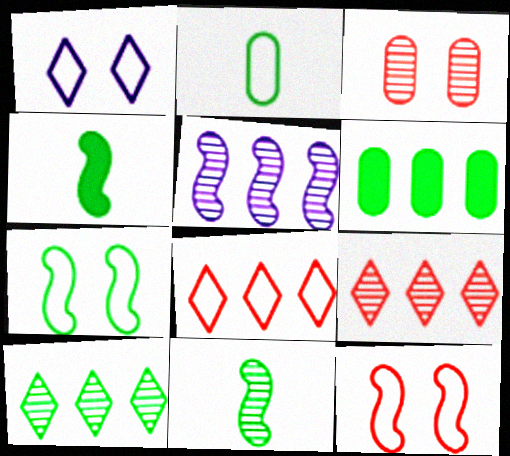[[4, 5, 12], 
[5, 6, 8]]